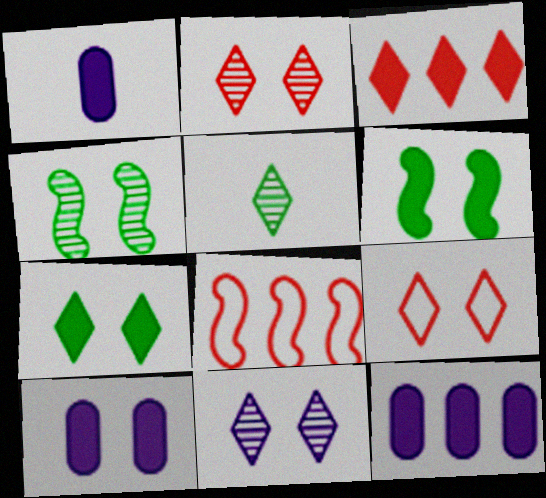[[1, 3, 6], 
[1, 10, 12], 
[4, 9, 10], 
[5, 8, 10], 
[7, 9, 11]]